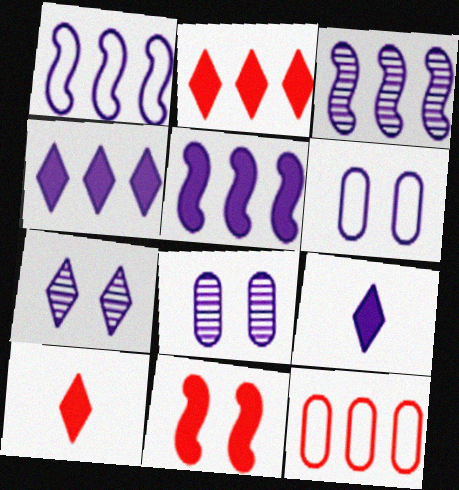[[1, 3, 5], 
[1, 8, 9], 
[3, 6, 9]]